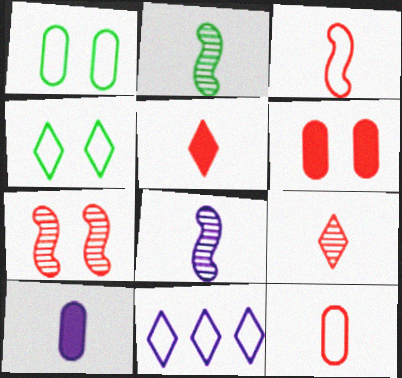[[1, 3, 11], 
[2, 6, 11]]